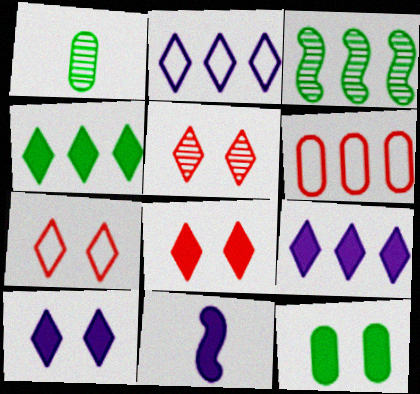[[3, 6, 9], 
[5, 7, 8]]